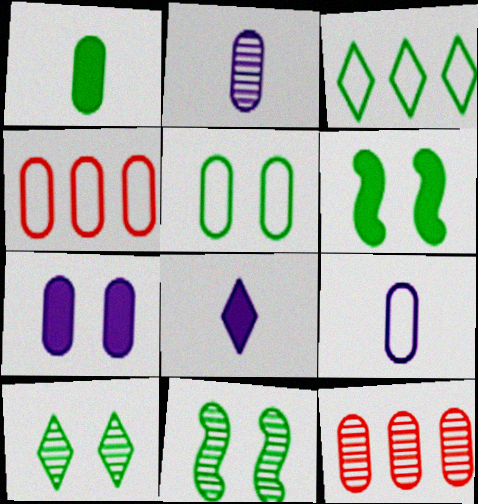[[1, 3, 11], 
[4, 5, 9], 
[4, 8, 11], 
[5, 6, 10]]